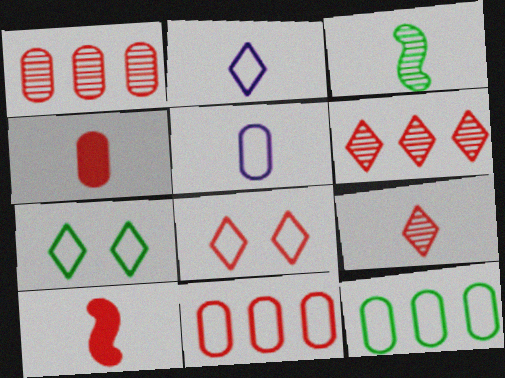[[1, 8, 10], 
[2, 3, 4]]